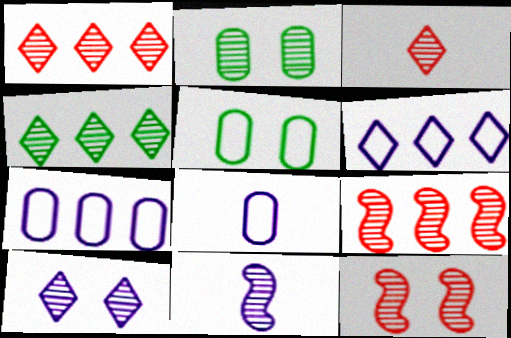[[1, 2, 11], 
[2, 10, 12], 
[3, 4, 10]]